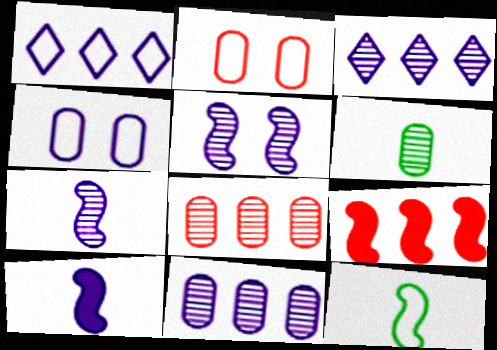[[1, 2, 12], 
[3, 4, 10], 
[5, 9, 12]]